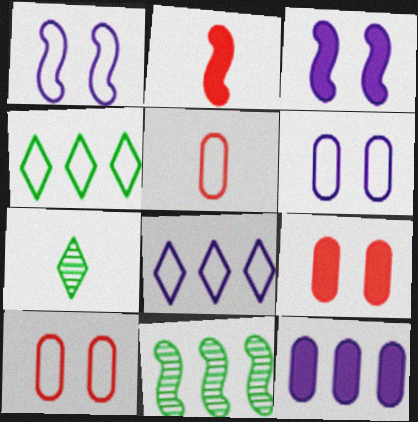[[1, 2, 11], 
[1, 4, 5]]